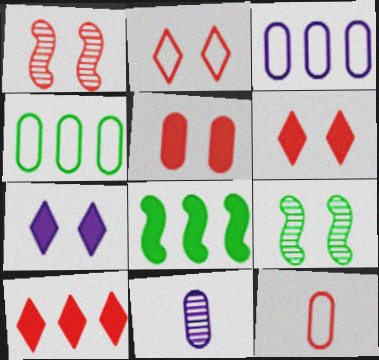[[1, 2, 5], 
[1, 10, 12], 
[2, 8, 11], 
[4, 5, 11]]